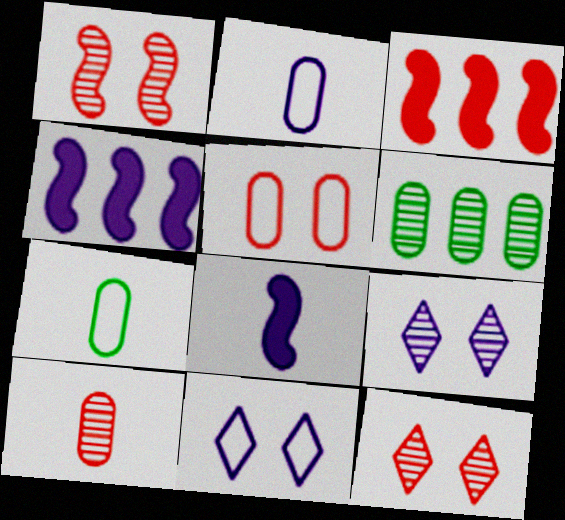[[2, 4, 9], 
[3, 7, 9], 
[4, 7, 12]]